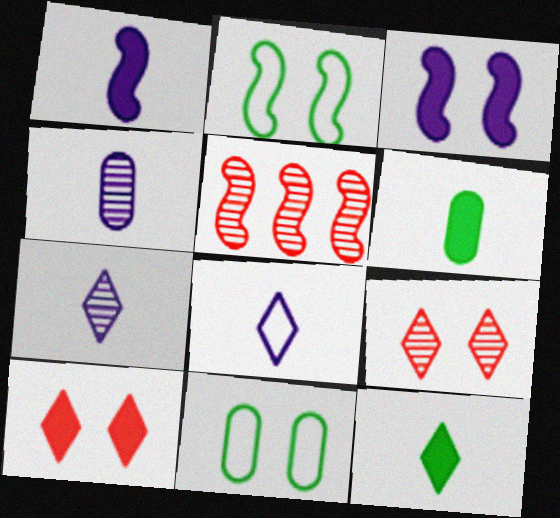[[1, 2, 5], 
[1, 4, 8], 
[3, 9, 11]]